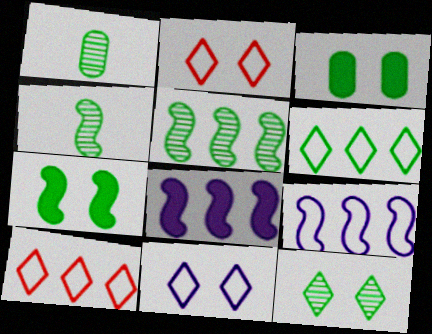[[1, 2, 8], 
[1, 5, 12], 
[1, 6, 7], 
[3, 4, 6]]